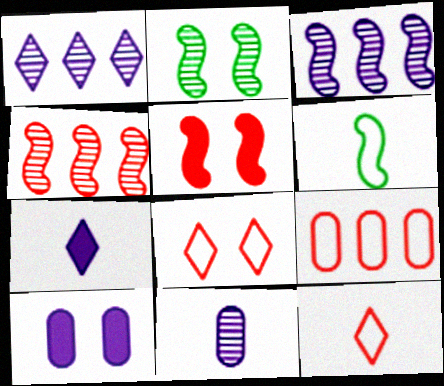[[2, 7, 9], 
[2, 8, 10], 
[3, 5, 6]]